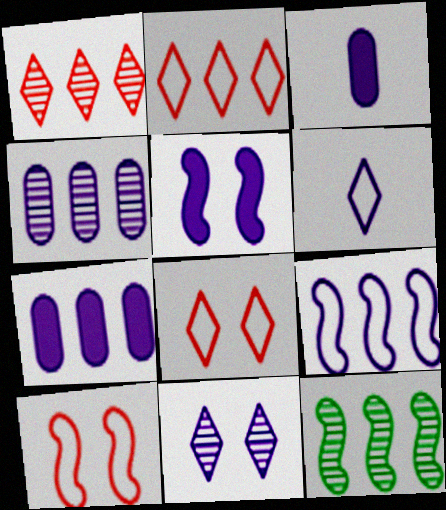[[1, 4, 12], 
[2, 7, 12], 
[3, 8, 12], 
[3, 9, 11], 
[4, 5, 6]]